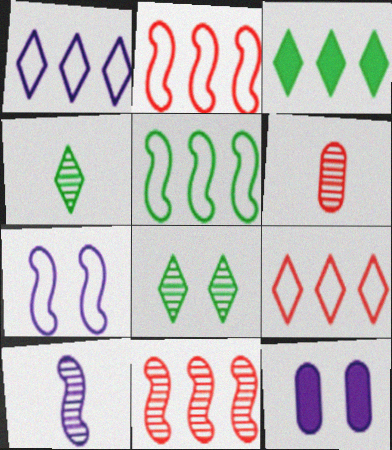[[1, 10, 12], 
[2, 4, 12], 
[3, 6, 7], 
[4, 6, 10]]